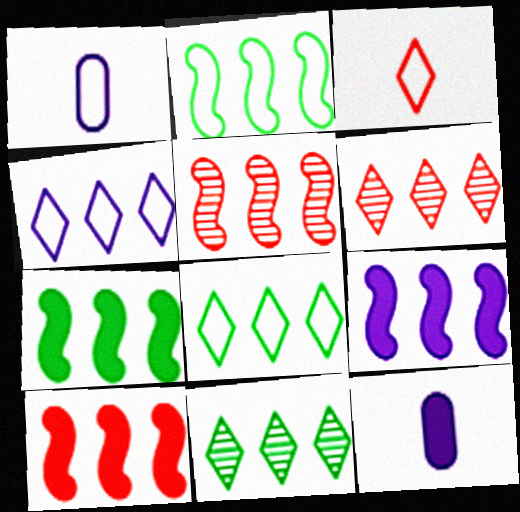[[2, 5, 9], 
[7, 9, 10]]